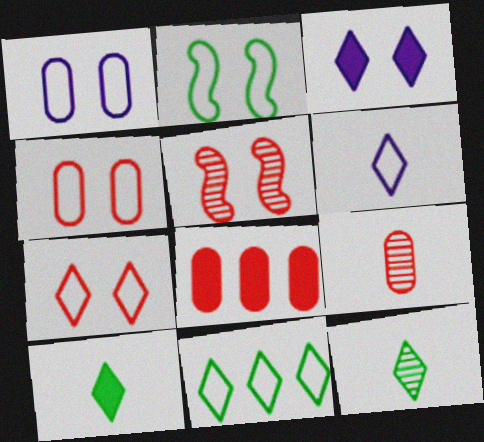[[1, 2, 7], 
[4, 8, 9], 
[6, 7, 11]]